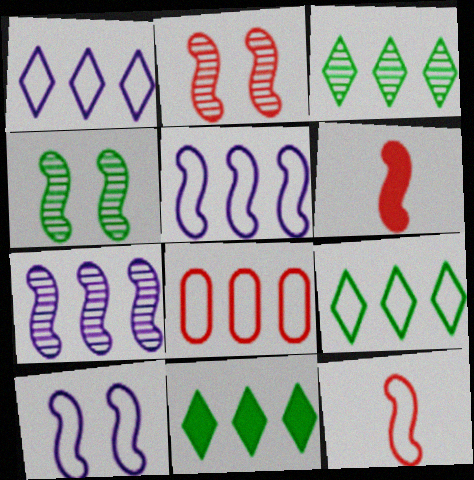[[3, 9, 11], 
[4, 5, 6], 
[5, 8, 9], 
[7, 8, 11]]